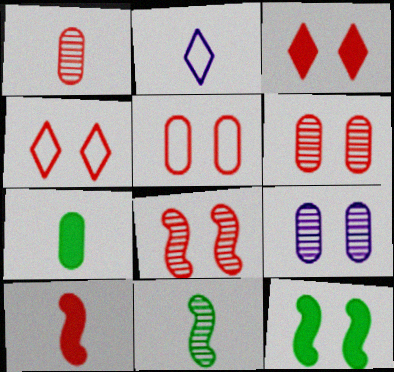[[3, 5, 8], 
[4, 9, 12]]